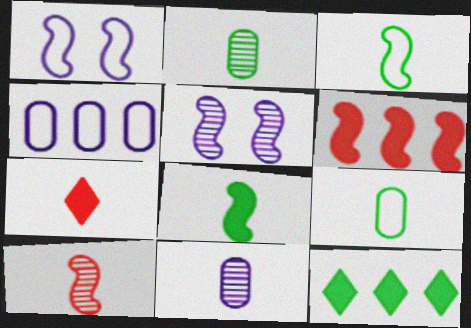[[3, 5, 6], 
[3, 7, 11]]